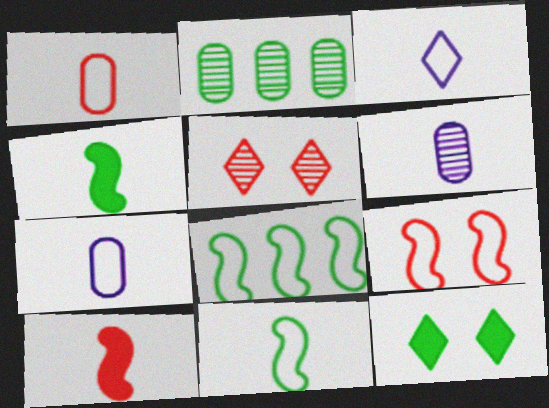[[1, 3, 11], 
[2, 11, 12]]